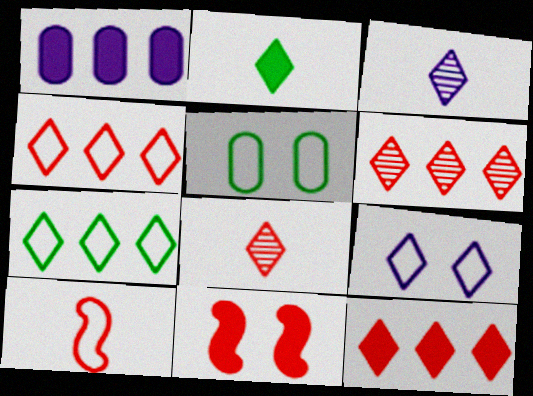[[1, 2, 11], 
[2, 6, 9], 
[4, 6, 12]]